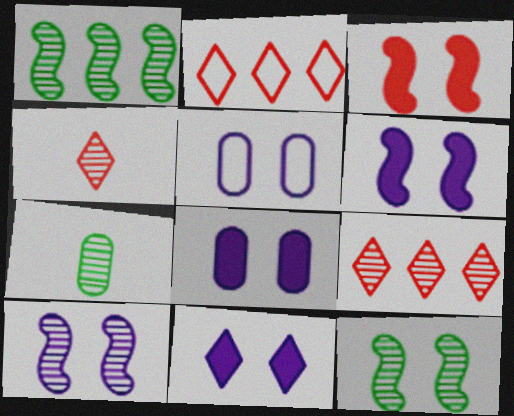[[2, 6, 7], 
[5, 10, 11], 
[6, 8, 11], 
[7, 9, 10]]